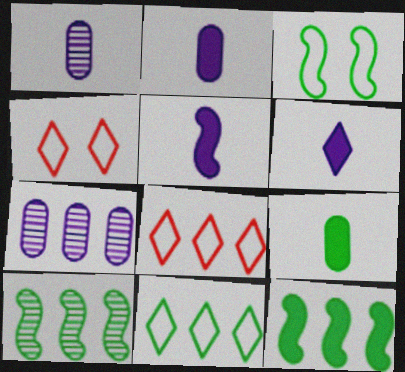[[1, 4, 12], 
[2, 4, 10], 
[2, 5, 6], 
[7, 8, 12]]